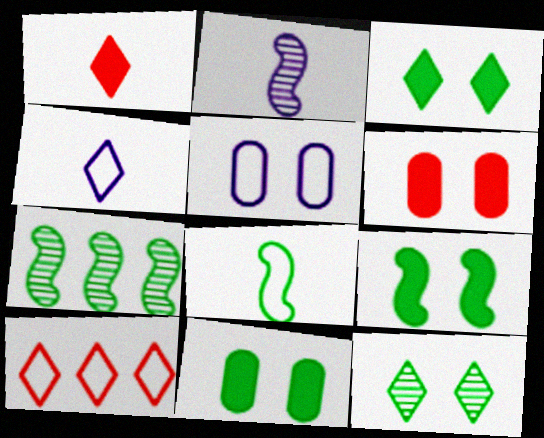[[1, 5, 7], 
[2, 10, 11], 
[3, 9, 11], 
[4, 6, 7], 
[5, 8, 10], 
[7, 8, 9]]